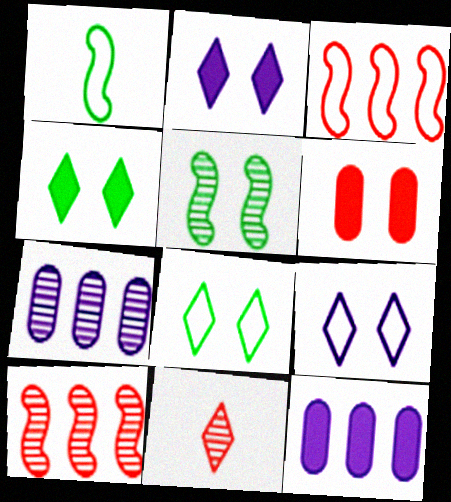[[3, 6, 11], 
[5, 6, 9], 
[5, 7, 11]]